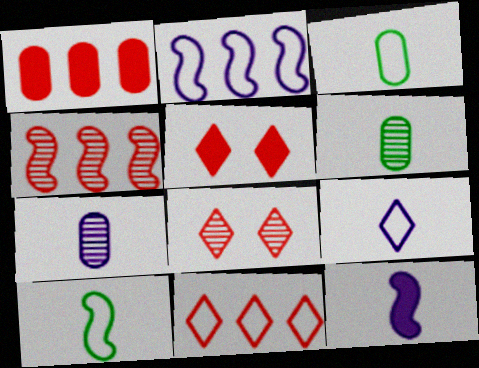[[1, 4, 11], 
[2, 5, 6], 
[7, 9, 12]]